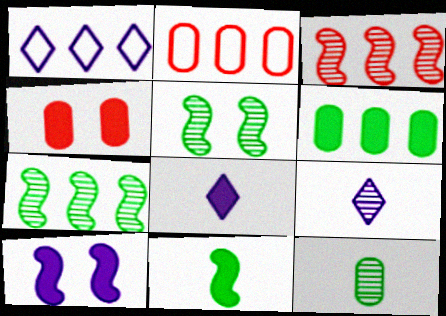[[1, 3, 6], 
[2, 5, 8]]